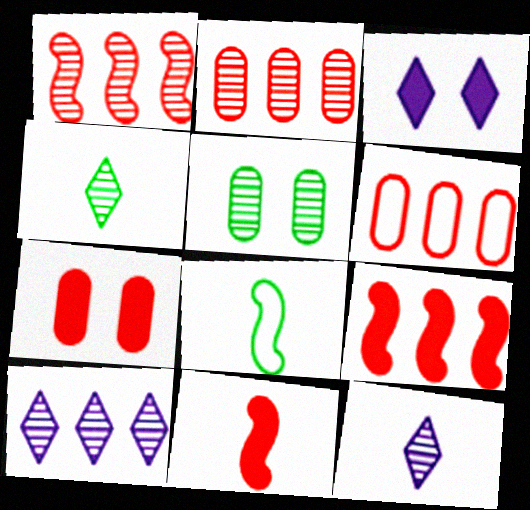[[1, 5, 12], 
[2, 3, 8], 
[7, 8, 10]]